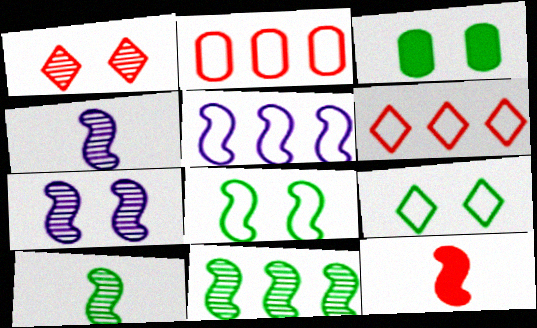[[1, 2, 12], 
[3, 4, 6]]